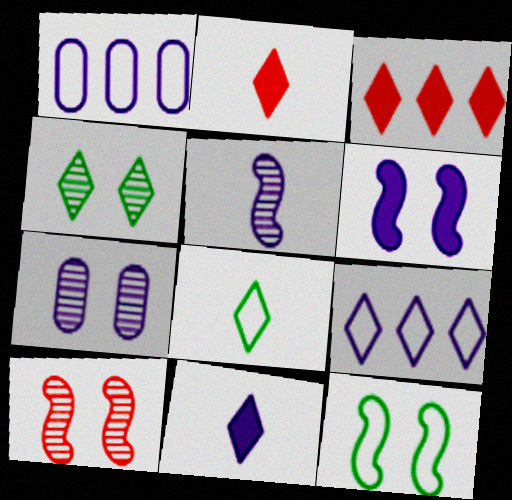[[2, 4, 9], 
[4, 7, 10], 
[6, 10, 12]]